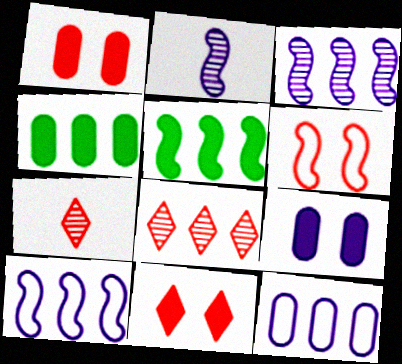[[2, 5, 6], 
[4, 8, 10], 
[5, 8, 12]]